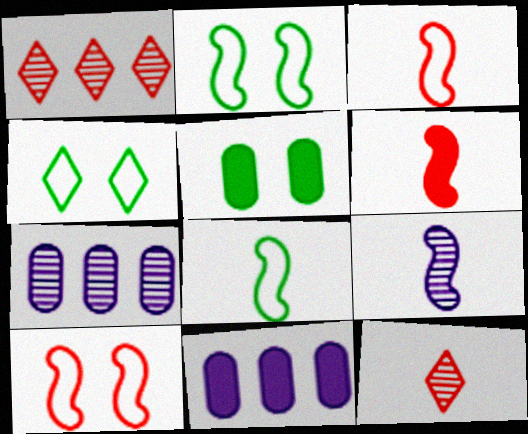[[2, 11, 12], 
[4, 6, 7], 
[6, 8, 9]]